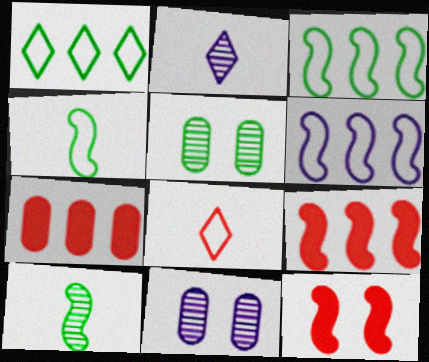[[6, 10, 12]]